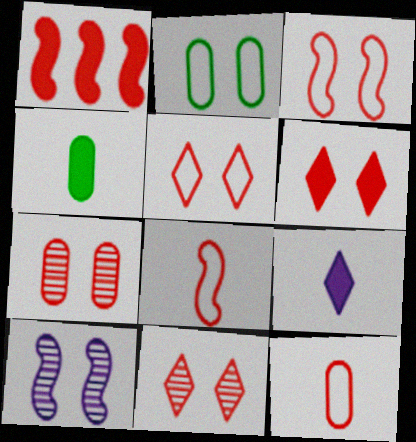[[1, 11, 12], 
[2, 6, 10], 
[3, 6, 7], 
[5, 6, 11]]